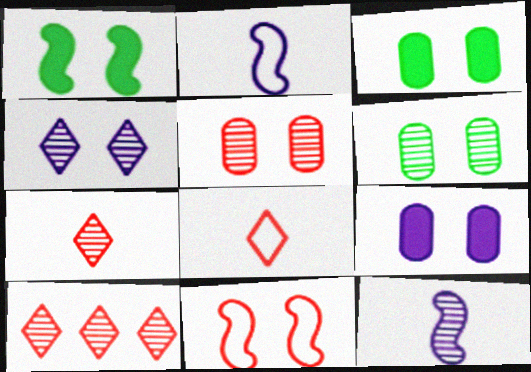[[2, 3, 10], 
[3, 4, 11], 
[6, 10, 12]]